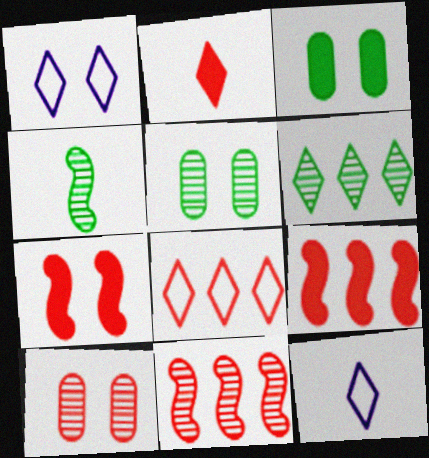[[1, 2, 6], 
[1, 5, 7], 
[3, 11, 12], 
[4, 5, 6], 
[5, 9, 12]]